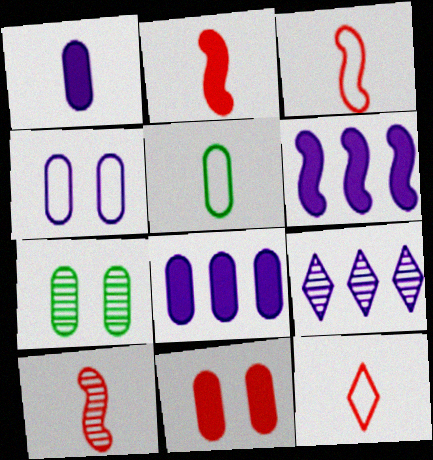[[2, 3, 10], 
[4, 7, 11], 
[6, 7, 12], 
[7, 9, 10]]